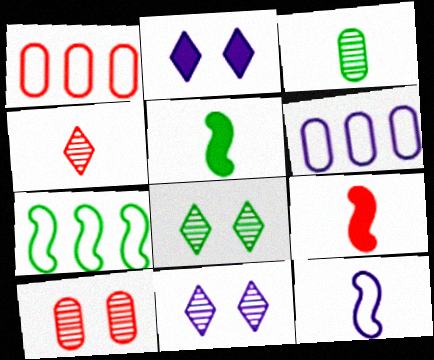[[1, 5, 11], 
[6, 8, 9]]